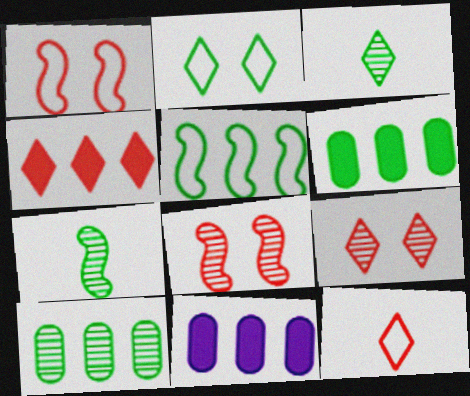[[1, 3, 11], 
[2, 6, 7], 
[4, 9, 12]]